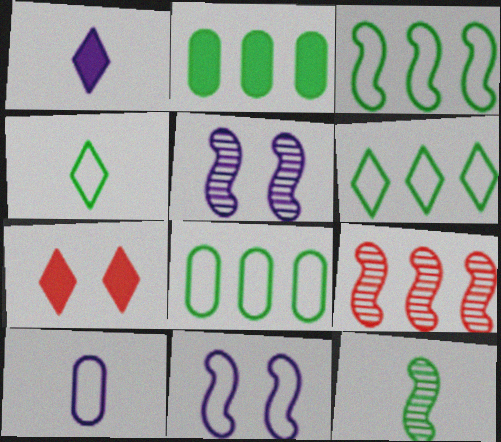[[3, 6, 8], 
[5, 9, 12]]